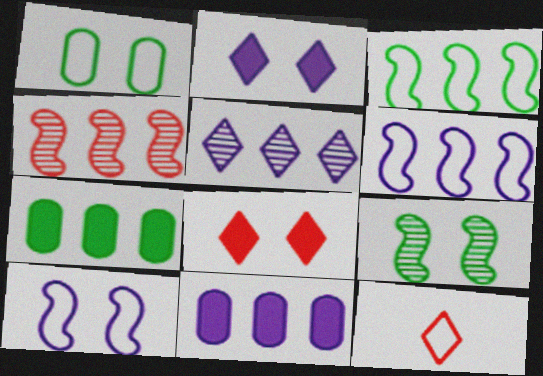[[1, 6, 12], 
[5, 6, 11], 
[9, 11, 12]]